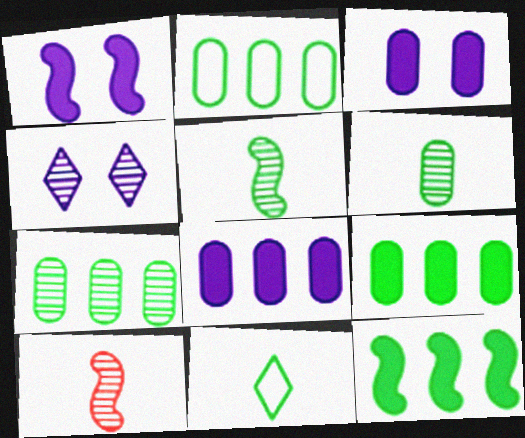[[2, 7, 9], 
[4, 7, 10]]